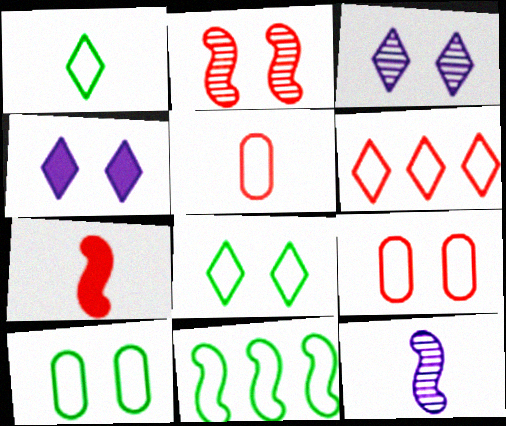[[1, 10, 11], 
[2, 4, 10]]